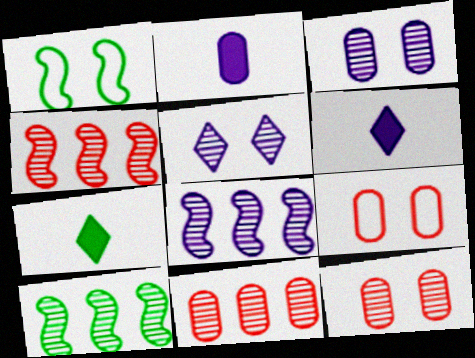[[1, 6, 11], 
[4, 8, 10], 
[6, 9, 10], 
[7, 8, 9]]